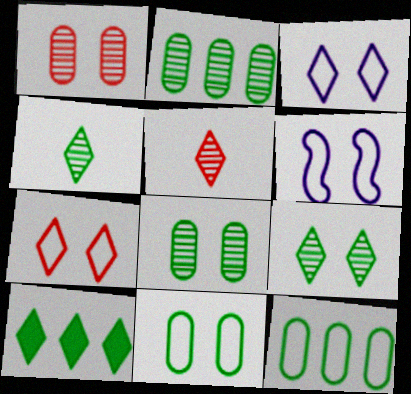[[3, 5, 10], 
[6, 7, 11]]